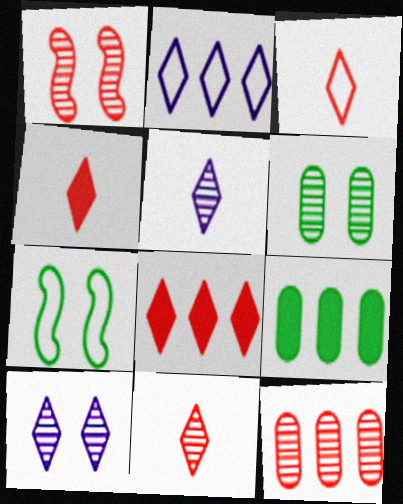[[1, 6, 10], 
[1, 11, 12], 
[3, 4, 11]]